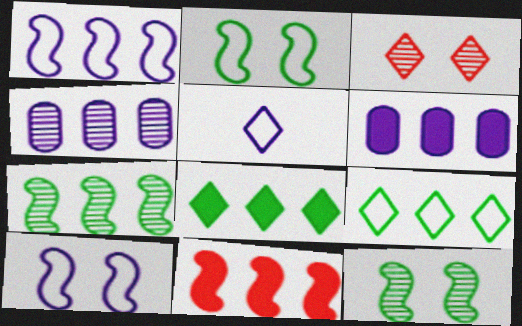[[1, 7, 11], 
[3, 5, 8], 
[4, 9, 11], 
[6, 8, 11]]